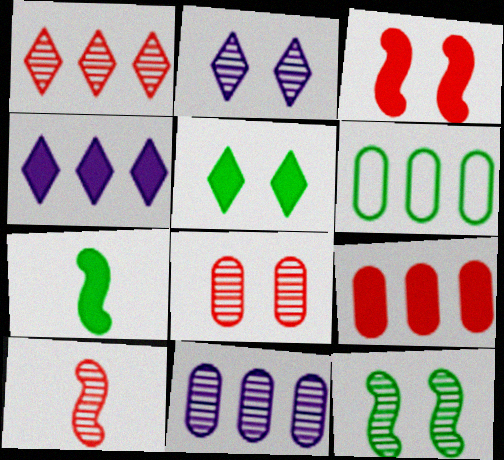[[1, 8, 10], 
[2, 8, 12], 
[6, 9, 11]]